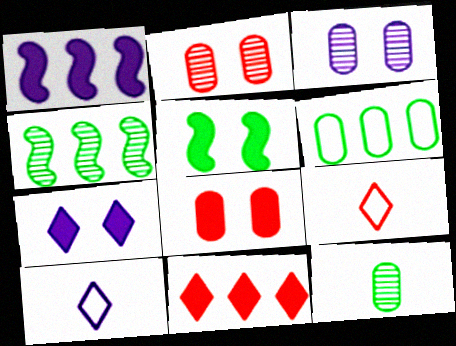[[1, 3, 10], 
[4, 8, 10], 
[5, 7, 8]]